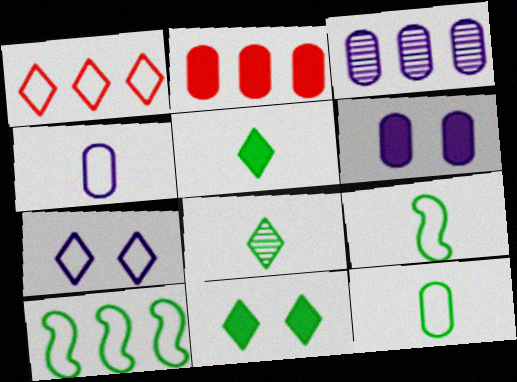[[3, 4, 6]]